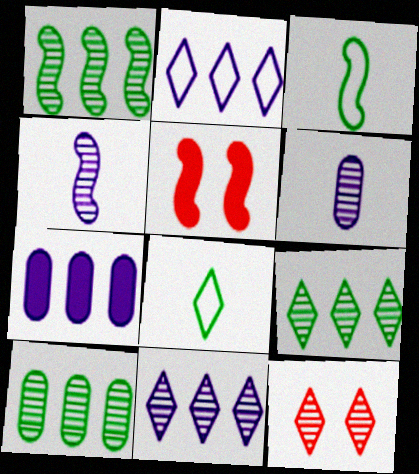[[1, 6, 12], 
[1, 9, 10], 
[3, 7, 12], 
[4, 10, 12]]